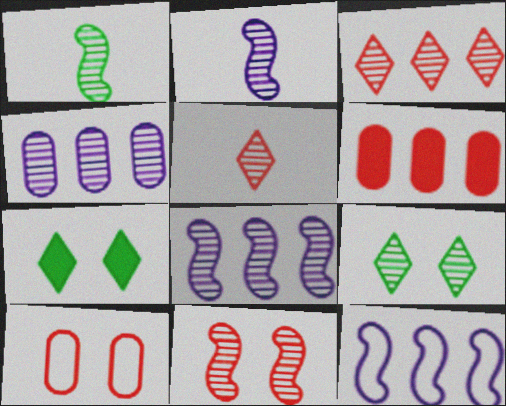[[1, 8, 11]]